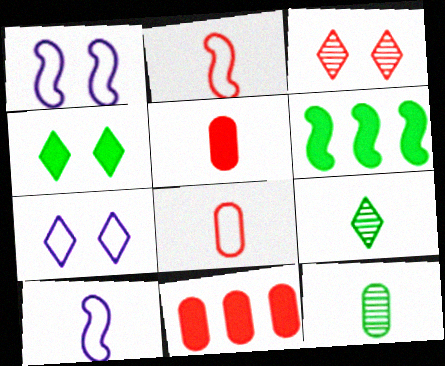[[1, 9, 11], 
[2, 3, 11], 
[3, 4, 7], 
[5, 9, 10]]